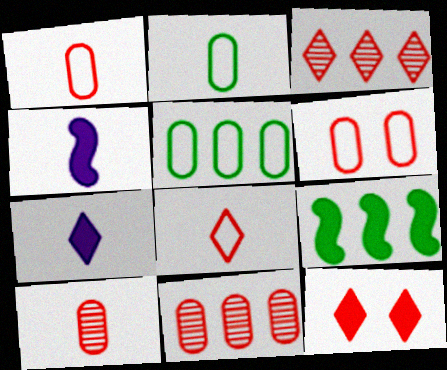[[3, 8, 12]]